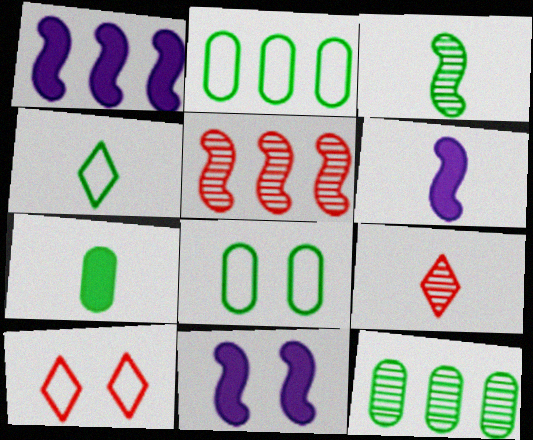[[1, 6, 11], 
[1, 8, 9], 
[2, 9, 11], 
[3, 4, 7], 
[6, 10, 12], 
[7, 8, 12]]